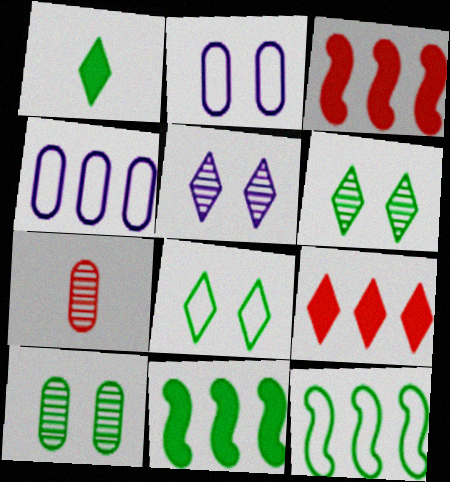[[1, 10, 12]]